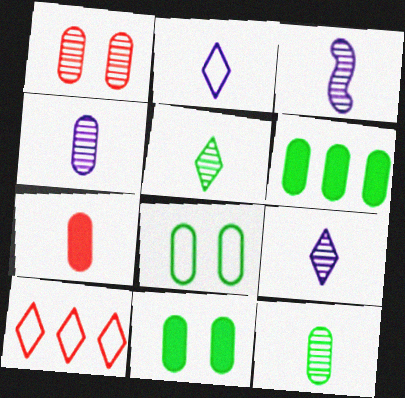[[3, 4, 9], 
[3, 10, 11], 
[6, 8, 12]]